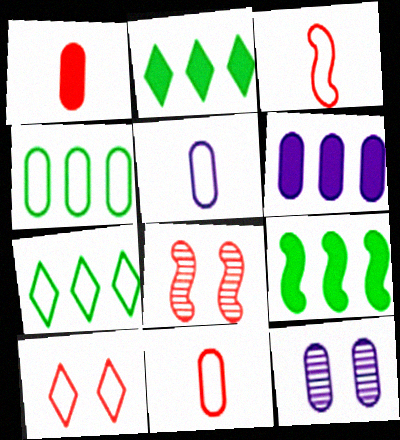[[1, 4, 12], 
[2, 3, 12], 
[2, 5, 8], 
[5, 6, 12]]